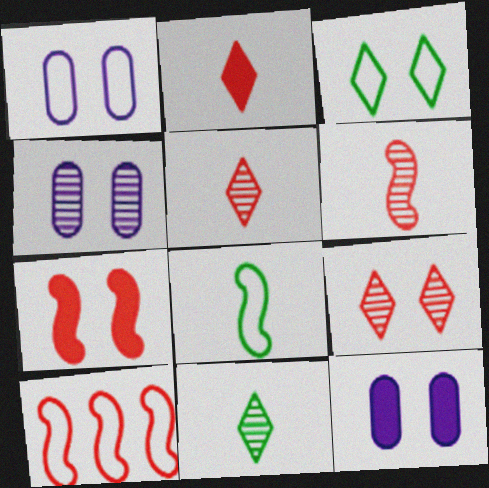[[1, 4, 12], 
[3, 4, 7], 
[6, 7, 10], 
[10, 11, 12]]